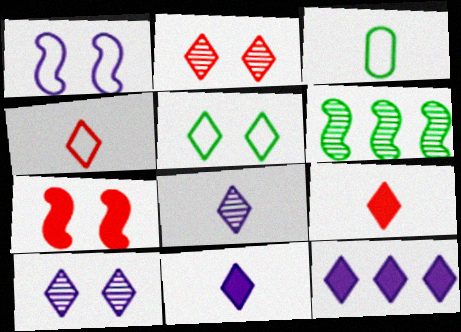[]